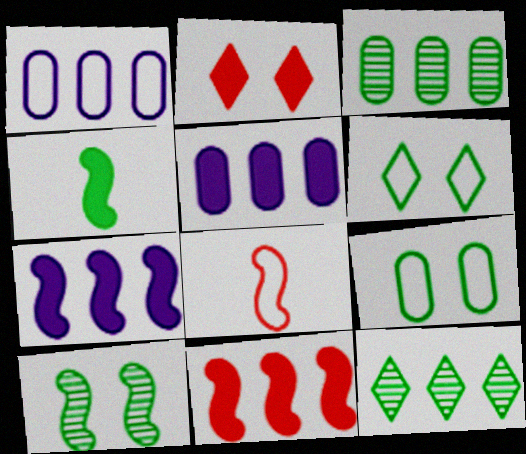[[1, 6, 8], 
[1, 11, 12], 
[2, 4, 5], 
[3, 4, 6], 
[4, 9, 12], 
[7, 8, 10]]